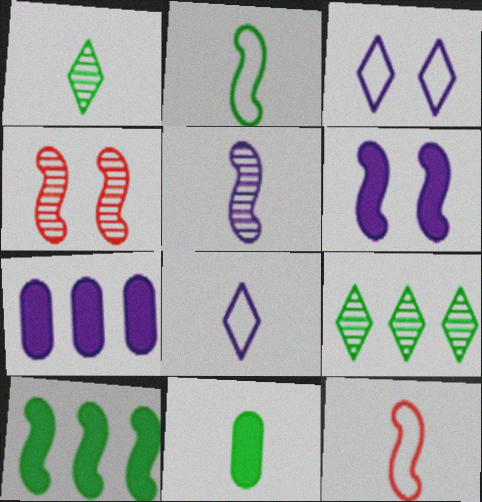[[1, 2, 11], 
[3, 5, 7]]